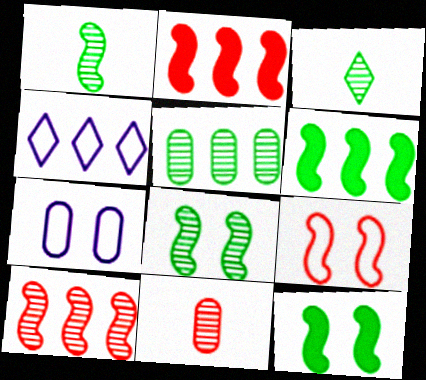[[2, 3, 7], 
[2, 4, 5], 
[3, 5, 8], 
[4, 11, 12]]